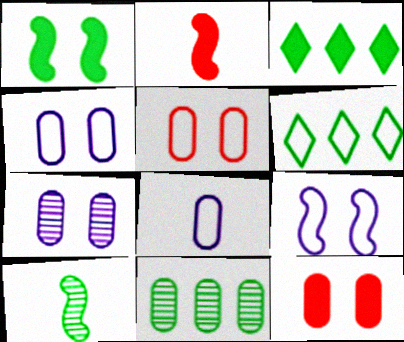[[2, 6, 7], 
[8, 11, 12]]